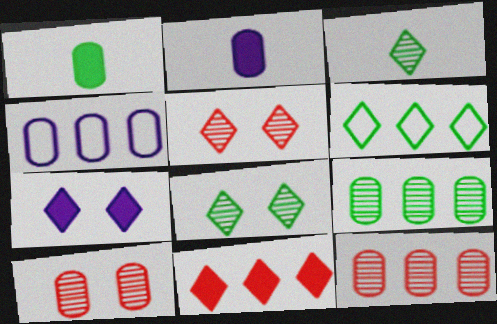[[1, 4, 10]]